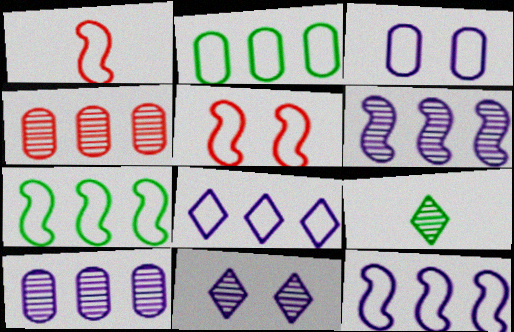[]